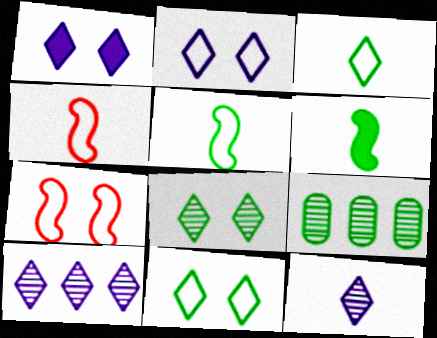[[1, 4, 9], 
[6, 9, 11]]